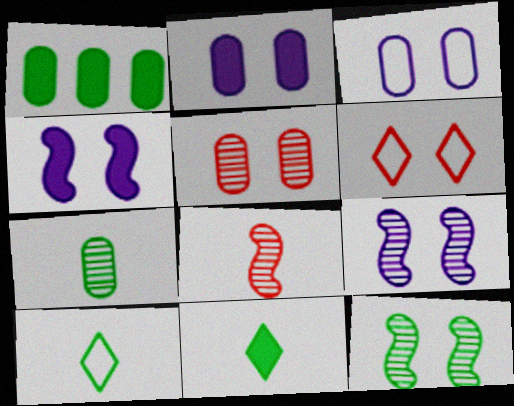[[1, 10, 12], 
[2, 6, 12]]